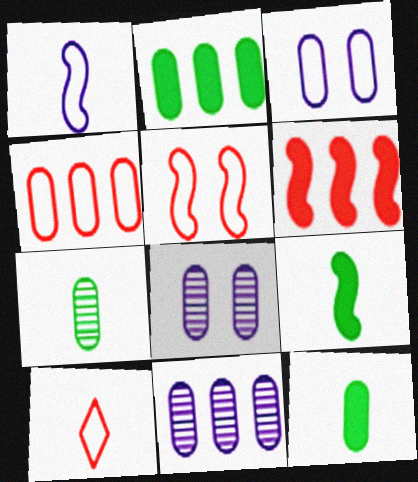[[2, 4, 11], 
[4, 5, 10], 
[4, 8, 12]]